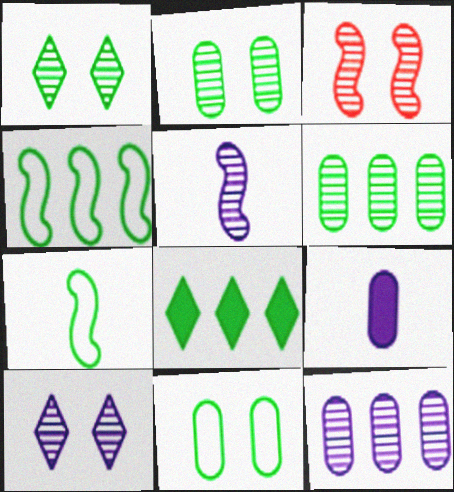[[2, 3, 10], 
[2, 7, 8], 
[4, 6, 8], 
[5, 10, 12]]